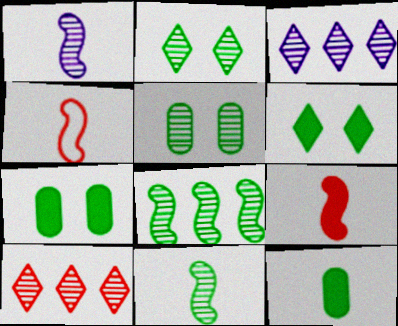[[1, 5, 10], 
[3, 4, 7]]